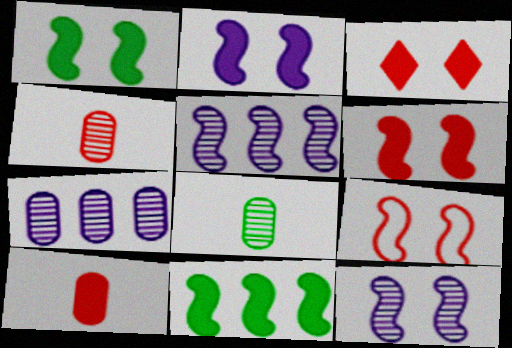[[1, 2, 6], 
[1, 9, 12]]